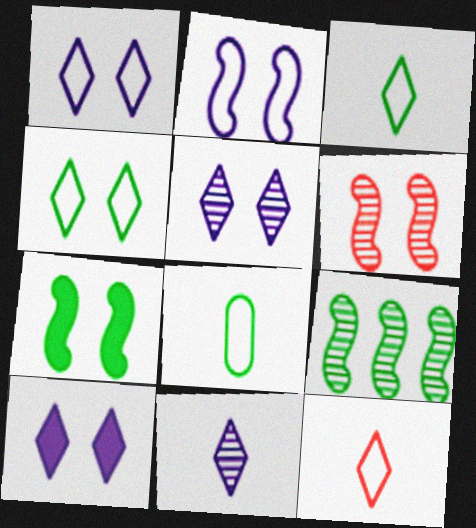[[1, 5, 10], 
[2, 6, 7]]